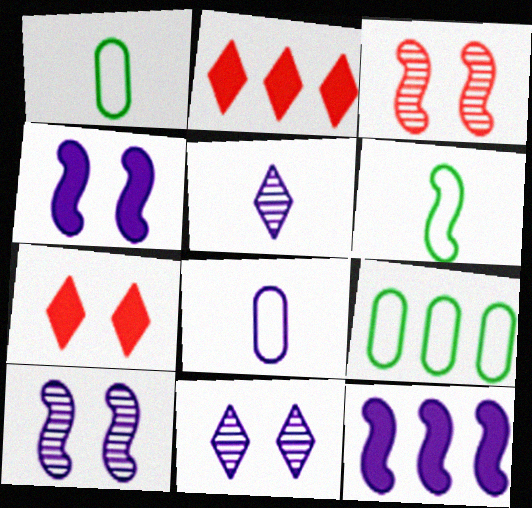[[1, 2, 10], 
[3, 6, 12], 
[8, 11, 12]]